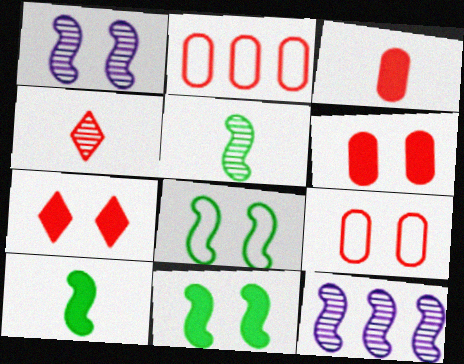[]